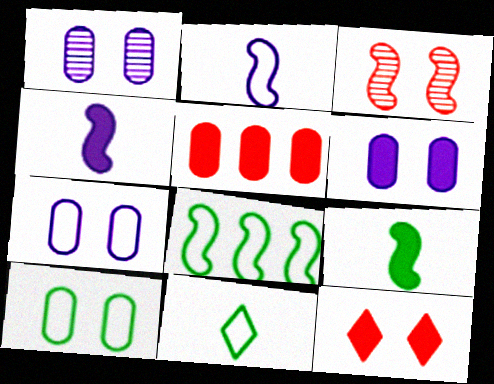[[1, 6, 7], 
[3, 4, 8], 
[8, 10, 11]]